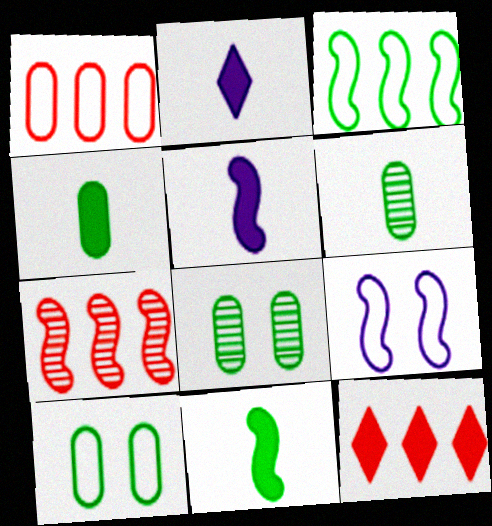[[1, 7, 12], 
[2, 7, 10], 
[6, 9, 12], 
[7, 9, 11]]